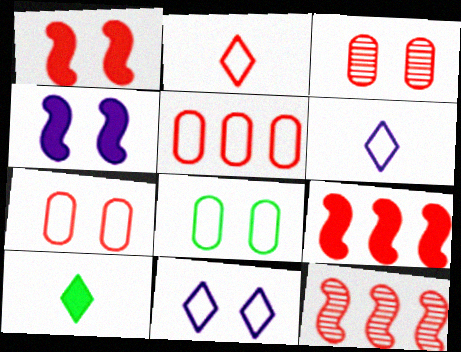[[2, 3, 9]]